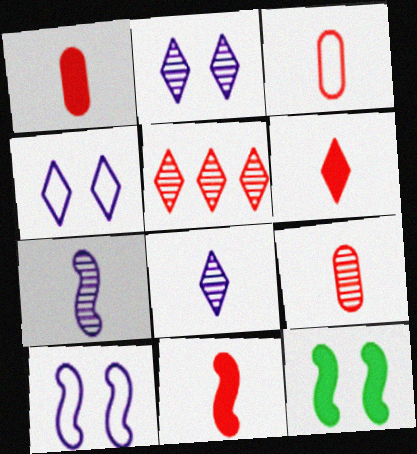[[1, 3, 9], 
[1, 6, 11]]